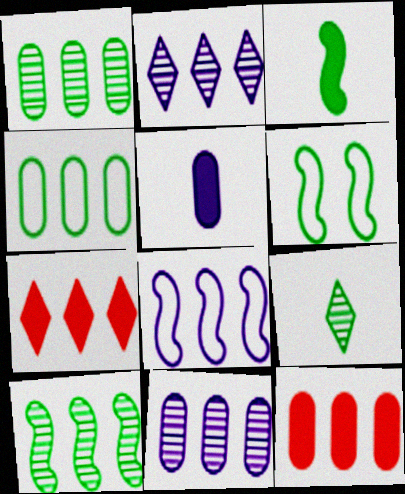[[1, 7, 8], 
[3, 6, 10], 
[4, 11, 12]]